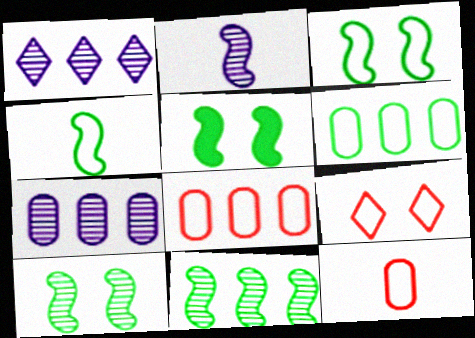[[1, 5, 12], 
[3, 5, 10], 
[4, 5, 11]]